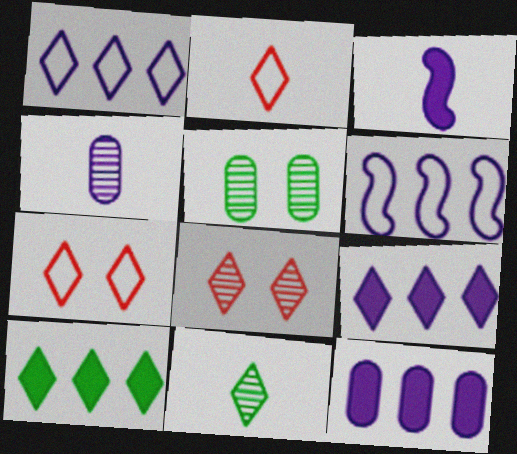[[7, 9, 11]]